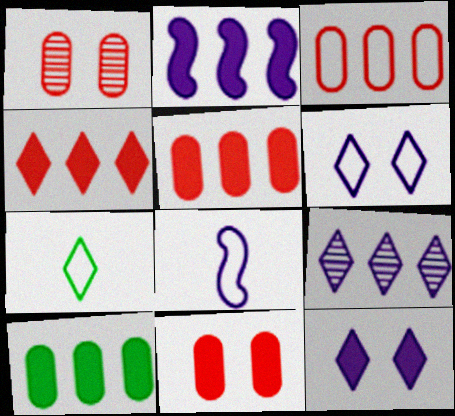[[1, 2, 7], 
[2, 4, 10]]